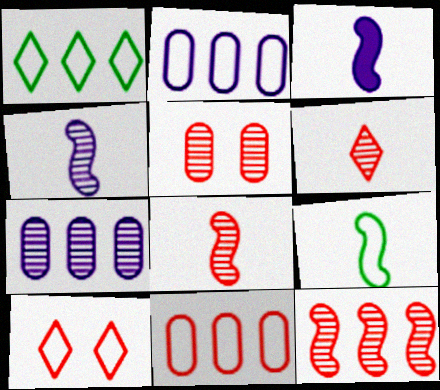[[1, 3, 5], 
[2, 9, 10], 
[3, 8, 9], 
[5, 6, 12]]